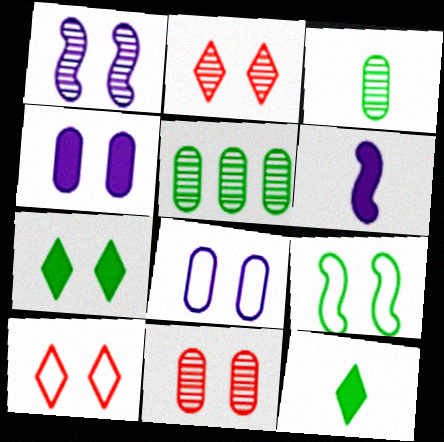[[2, 4, 9], 
[5, 6, 10], 
[5, 9, 12], 
[8, 9, 10]]